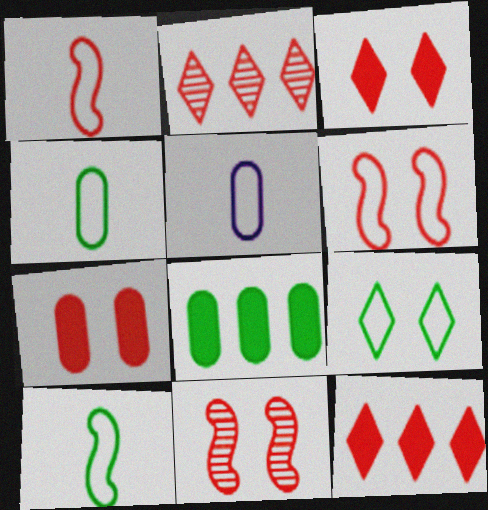[[1, 2, 7]]